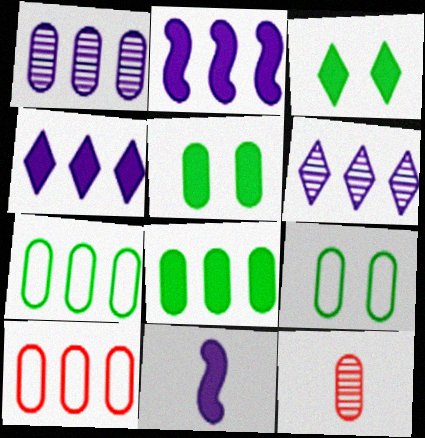[[1, 8, 10]]